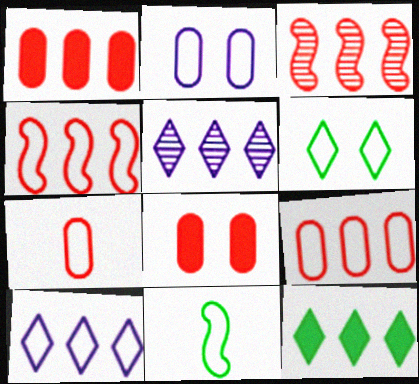[[5, 8, 11]]